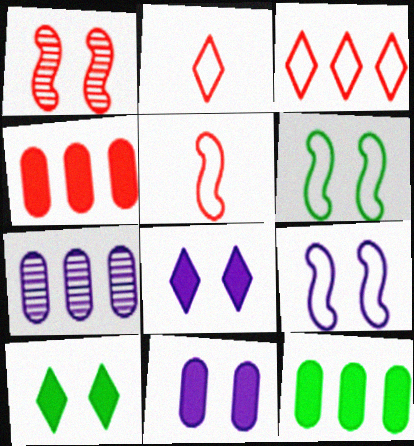[[1, 2, 4], 
[5, 7, 10]]